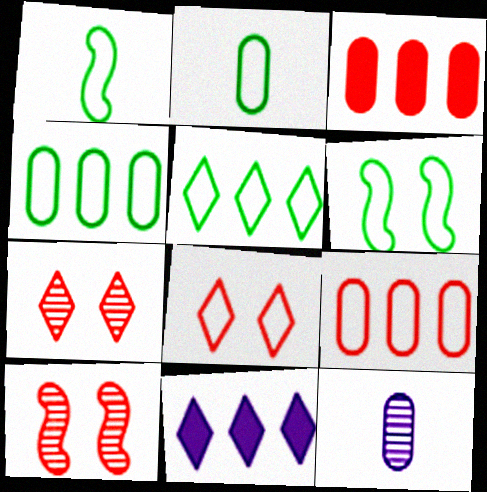[[2, 5, 6], 
[2, 10, 11]]